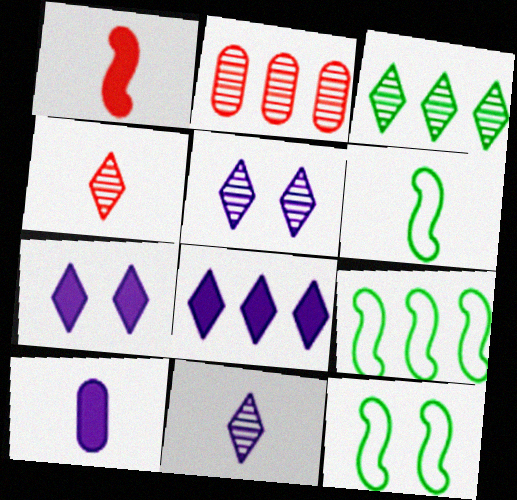[[2, 6, 7], 
[2, 8, 9], 
[3, 4, 5], 
[4, 6, 10], 
[6, 9, 12]]